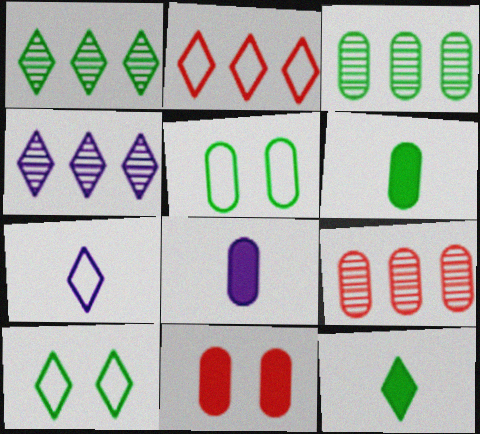[[1, 10, 12], 
[2, 7, 10], 
[3, 5, 6], 
[5, 8, 9]]